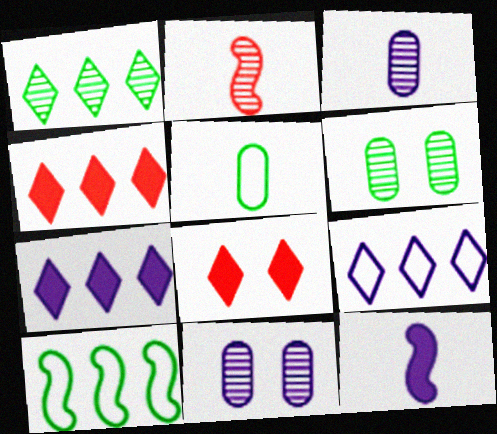[[1, 2, 11], 
[1, 4, 9], 
[3, 8, 10], 
[9, 11, 12]]